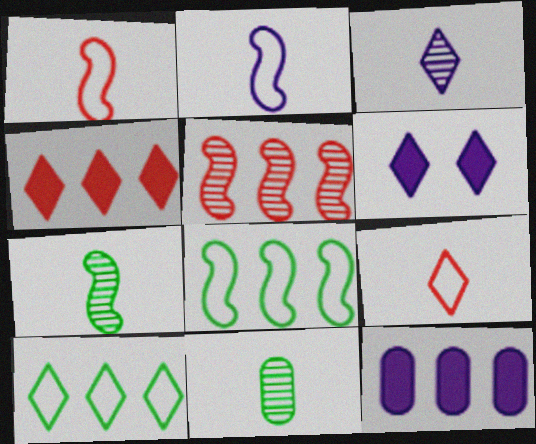[[5, 10, 12]]